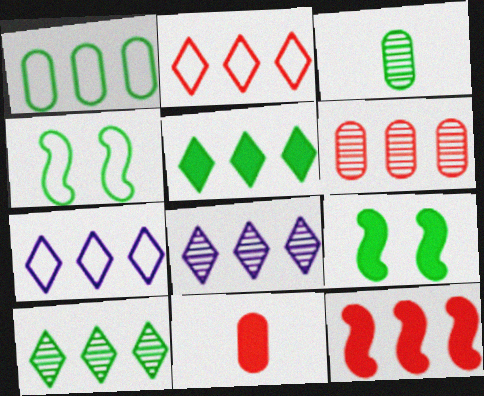[[1, 8, 12], 
[2, 5, 8], 
[2, 6, 12], 
[3, 4, 5], 
[4, 8, 11]]